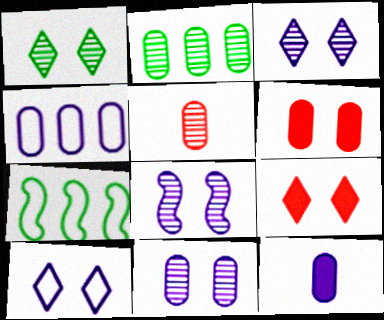[[1, 9, 10], 
[2, 5, 11], 
[3, 8, 11], 
[4, 11, 12]]